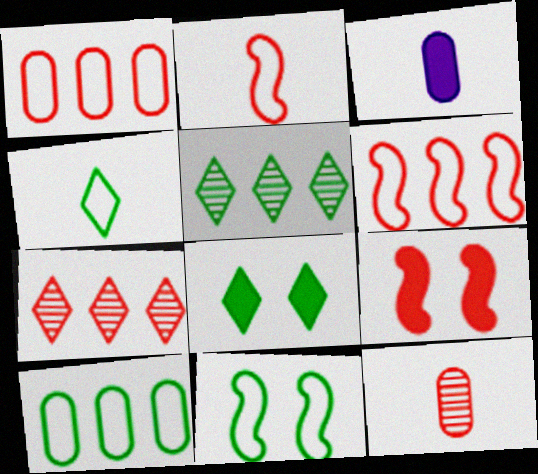[[3, 7, 11], 
[4, 5, 8], 
[4, 10, 11]]